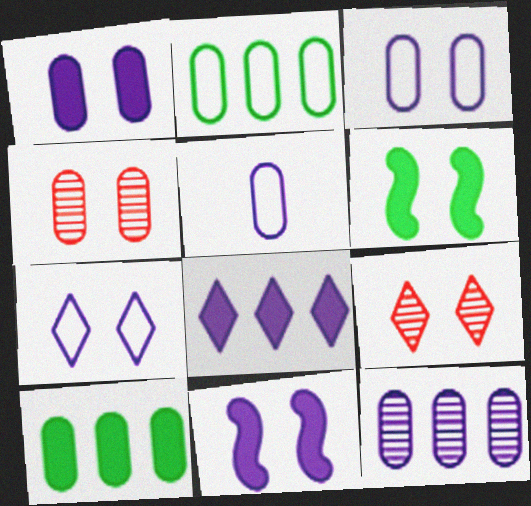[[1, 5, 12], 
[3, 6, 9], 
[4, 5, 10], 
[4, 6, 7]]